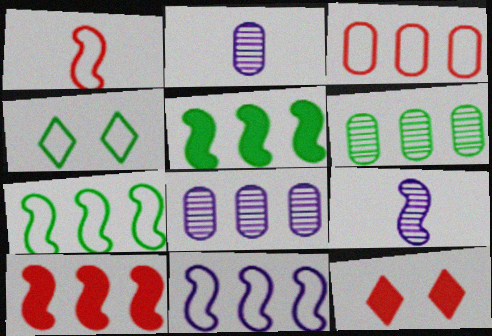[[2, 4, 10], 
[2, 7, 12]]